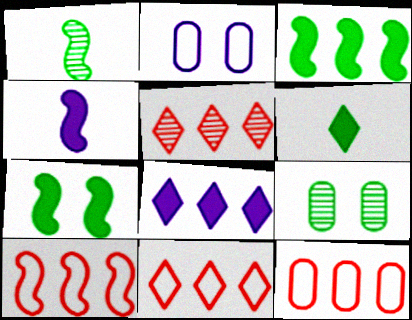[[4, 9, 11], 
[10, 11, 12]]